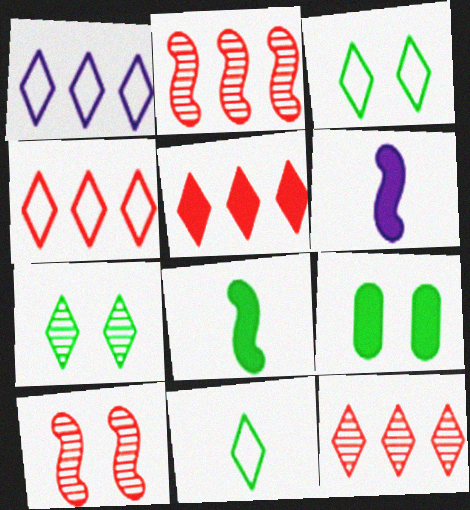[[4, 5, 12], 
[5, 6, 9]]